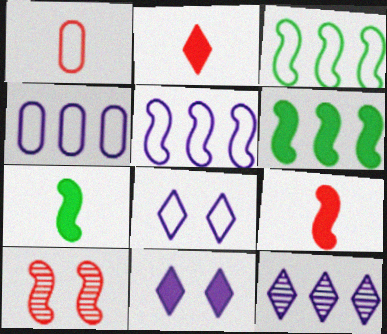[[1, 3, 8], 
[5, 7, 10]]